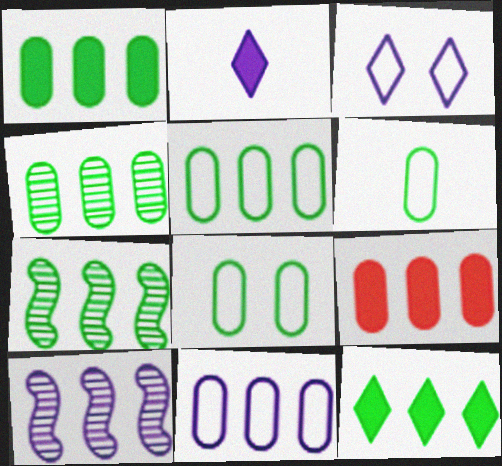[[1, 4, 5], 
[4, 9, 11], 
[5, 6, 8], 
[5, 7, 12]]